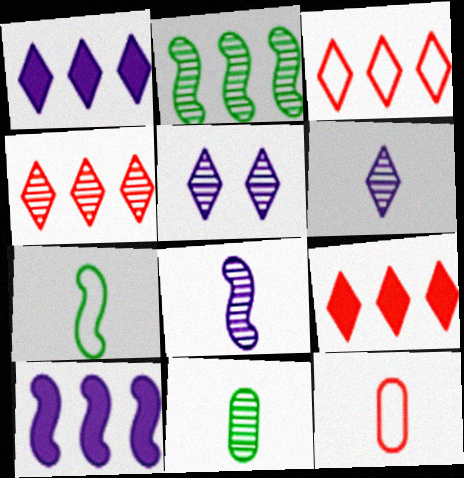[[3, 4, 9]]